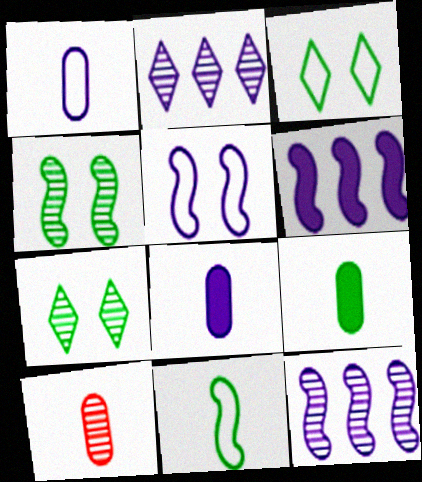[[1, 9, 10], 
[2, 4, 10], 
[2, 5, 8], 
[3, 6, 10], 
[7, 10, 12]]